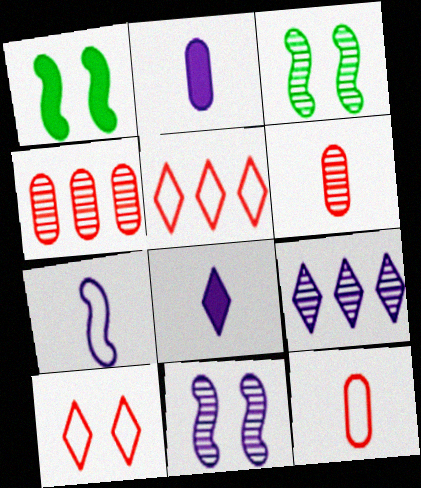[[1, 9, 12], 
[2, 3, 5], 
[3, 6, 9]]